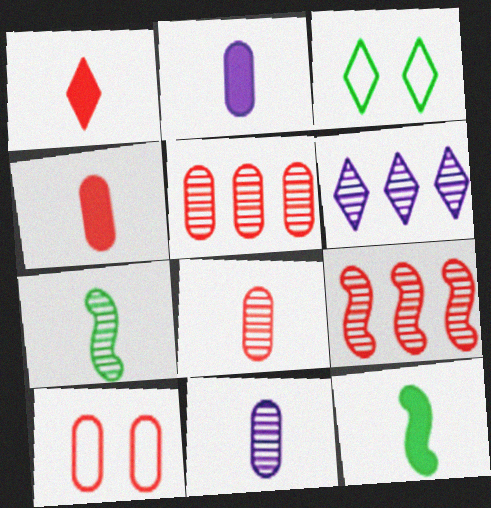[[1, 2, 12], 
[1, 3, 6], 
[1, 9, 10], 
[2, 3, 9], 
[4, 5, 10], 
[6, 10, 12]]